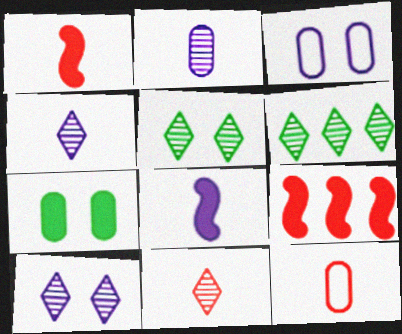[[1, 3, 6], 
[1, 11, 12], 
[6, 10, 11]]